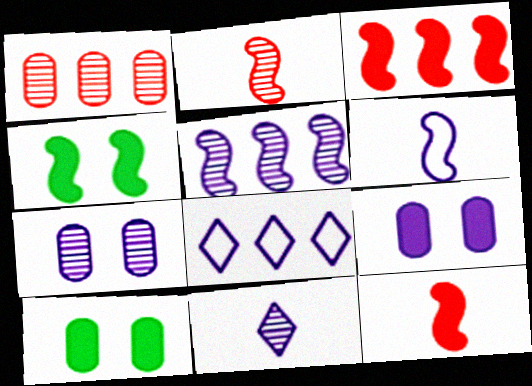[[2, 8, 10], 
[5, 7, 11]]